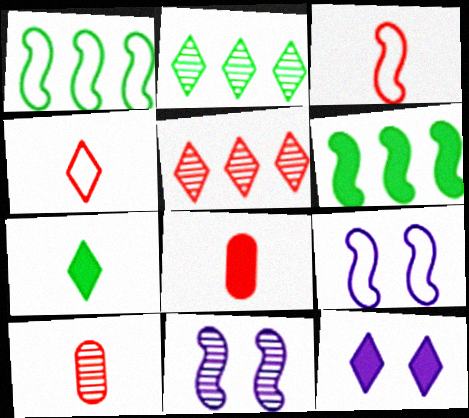[[1, 3, 9], 
[1, 10, 12], 
[2, 4, 12], 
[2, 8, 9], 
[2, 10, 11], 
[3, 6, 11], 
[6, 8, 12]]